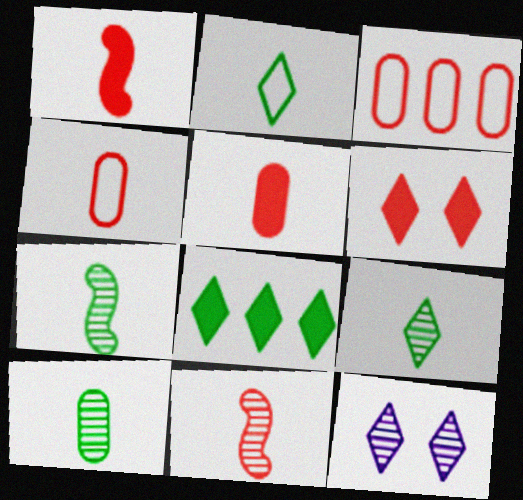[[3, 6, 11], 
[7, 9, 10]]